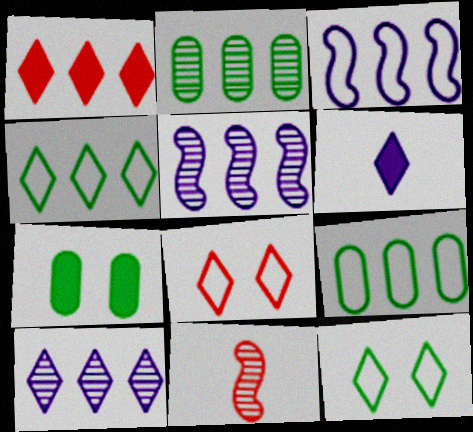[[1, 2, 3], 
[1, 4, 10], 
[1, 5, 9]]